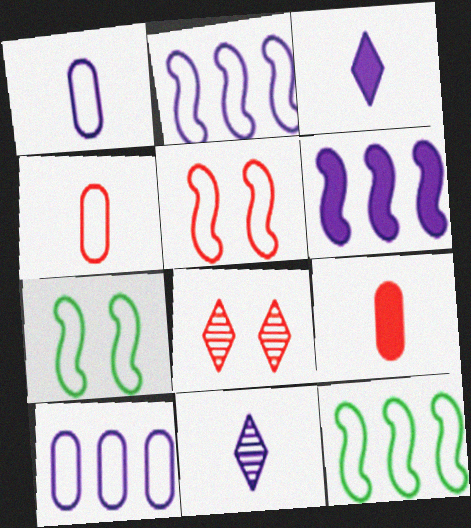[]